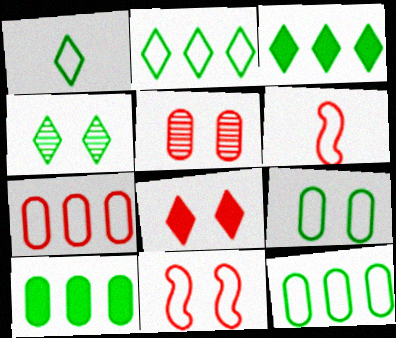[[1, 3, 4], 
[5, 8, 11]]